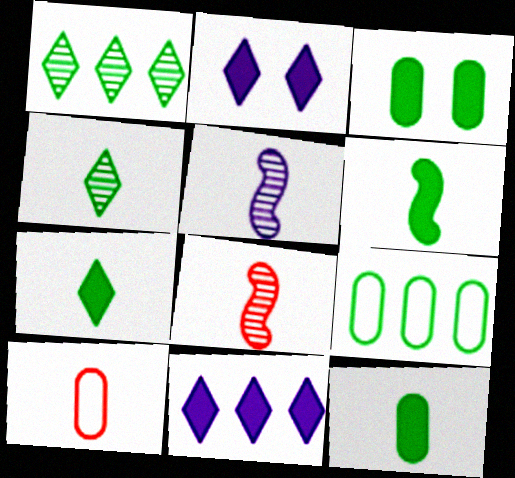[[2, 8, 9], 
[5, 7, 10], 
[6, 7, 12]]